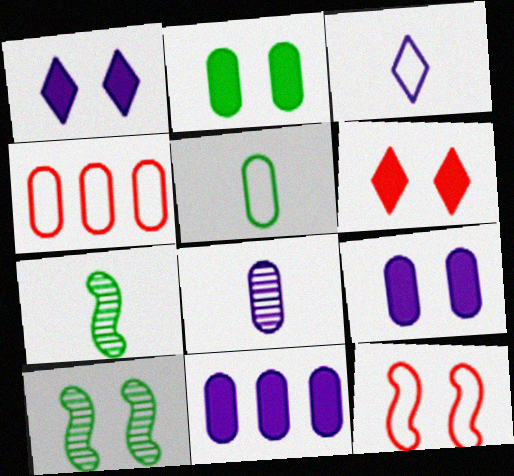[[1, 4, 7], 
[2, 4, 8]]